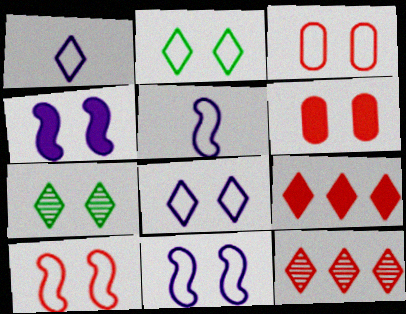[[1, 7, 9], 
[2, 3, 11], 
[3, 4, 7], 
[6, 7, 11]]